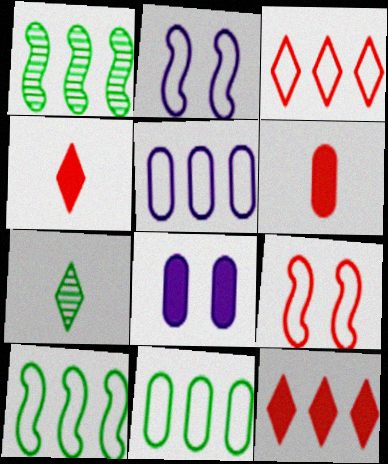[[1, 5, 12], 
[3, 5, 10]]